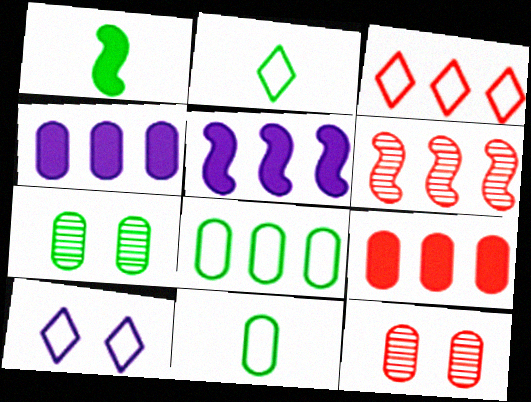[[2, 3, 10], 
[2, 5, 12], 
[3, 6, 9], 
[4, 11, 12]]